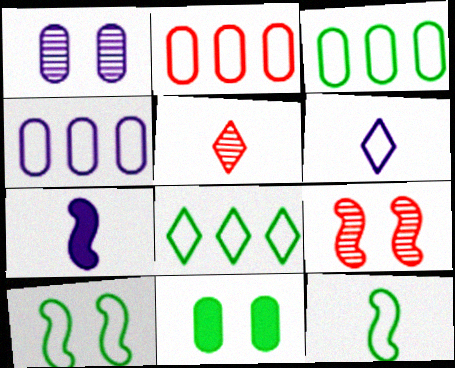[[2, 3, 4], 
[2, 6, 10]]